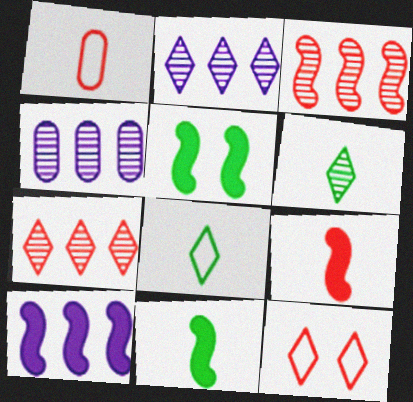[[1, 2, 5], 
[4, 11, 12], 
[5, 9, 10]]